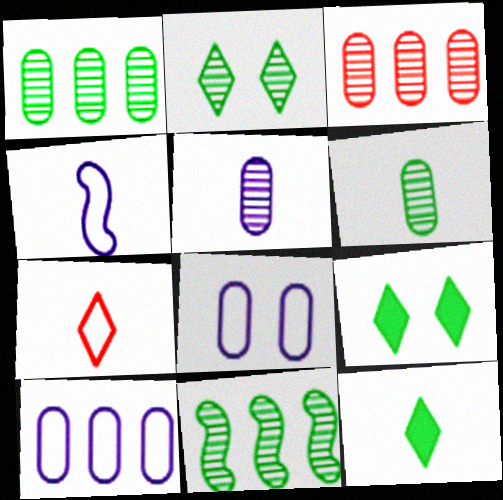[[2, 6, 11], 
[3, 4, 9]]